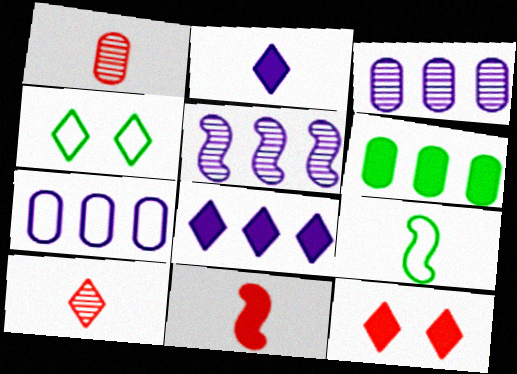[[1, 2, 9], 
[3, 4, 11], 
[3, 9, 12], 
[4, 8, 10], 
[5, 7, 8]]